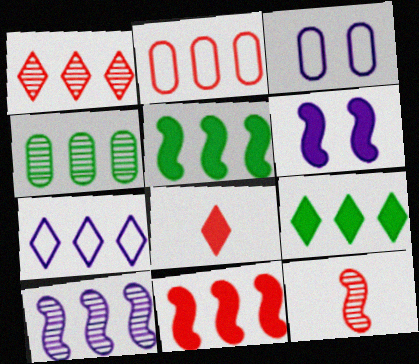[[1, 2, 11], 
[1, 4, 10], 
[1, 7, 9], 
[2, 9, 10], 
[3, 9, 12], 
[4, 7, 11]]